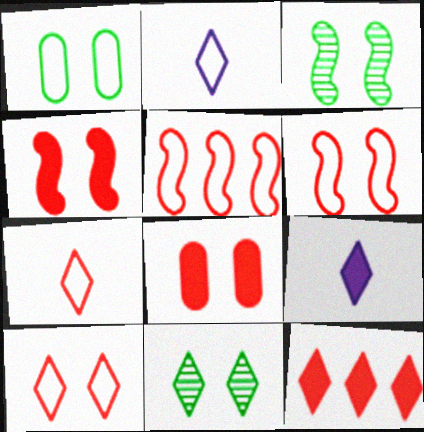[[1, 2, 5], 
[2, 11, 12]]